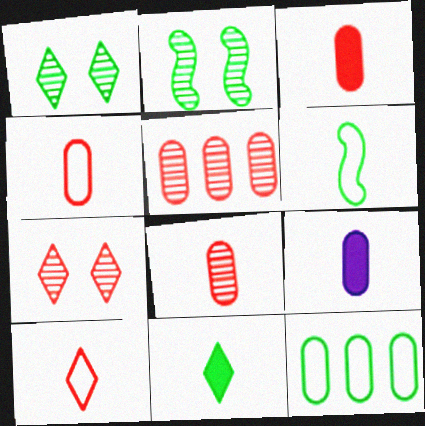[[2, 11, 12], 
[3, 4, 8]]